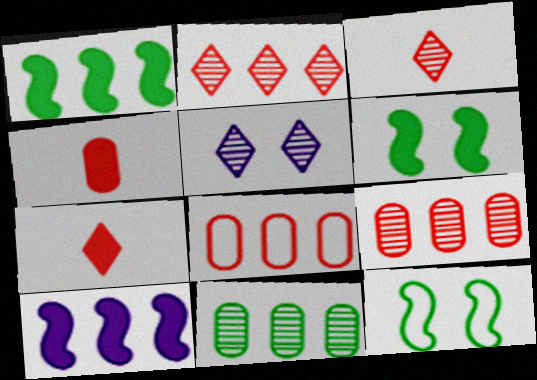[]